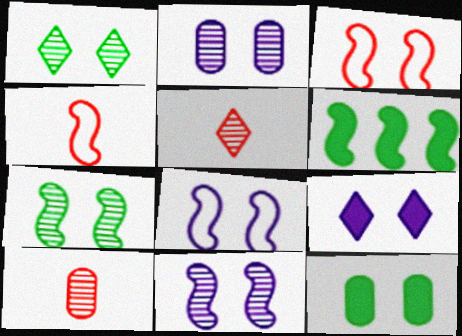[[2, 8, 9], 
[4, 6, 11]]